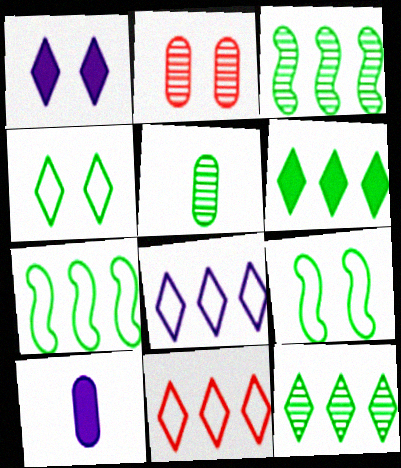[[1, 2, 9], 
[5, 6, 9]]